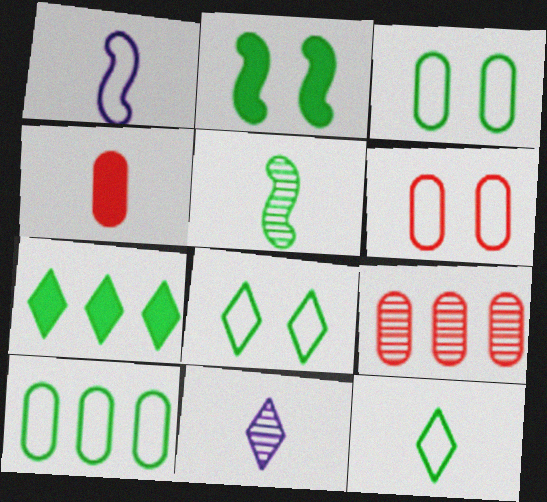[[3, 5, 7], 
[4, 6, 9]]